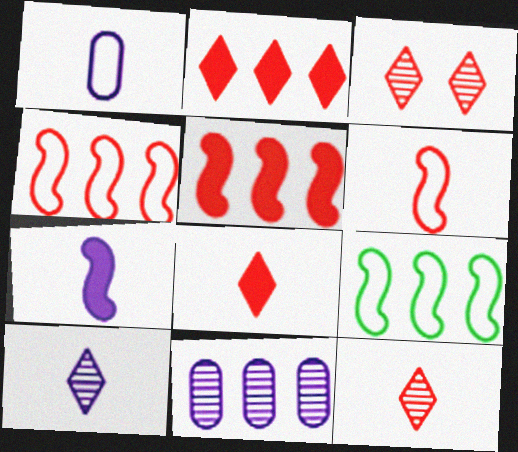[[1, 7, 10], 
[2, 9, 11]]